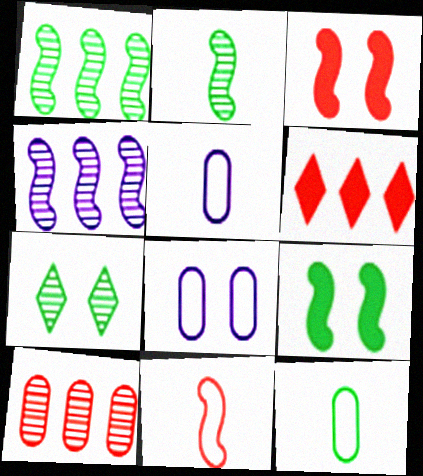[[2, 6, 8], 
[3, 7, 8], 
[4, 9, 11]]